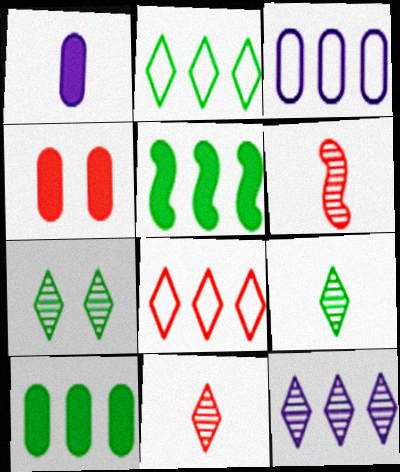[[1, 4, 10], 
[4, 6, 8], 
[7, 11, 12]]